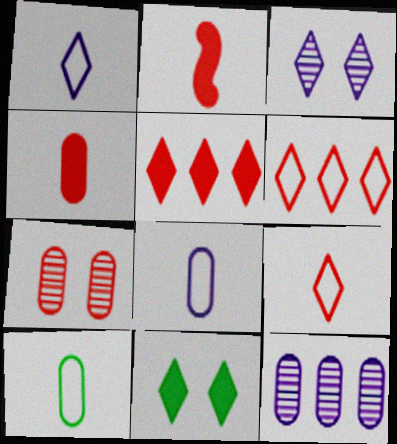[[2, 6, 7]]